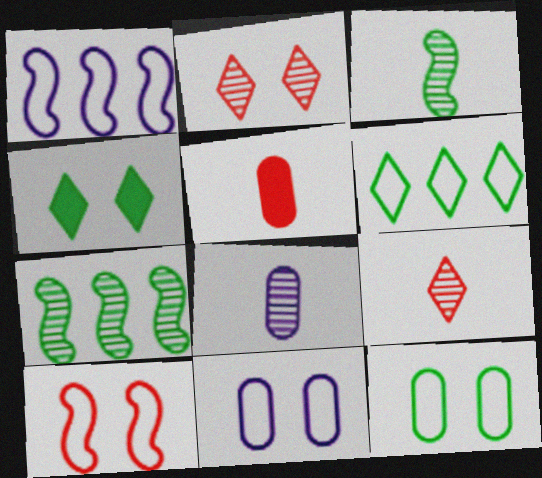[[2, 7, 8], 
[3, 8, 9]]